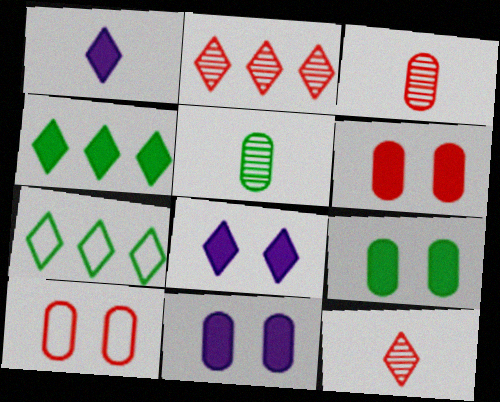[[6, 9, 11], 
[7, 8, 12]]